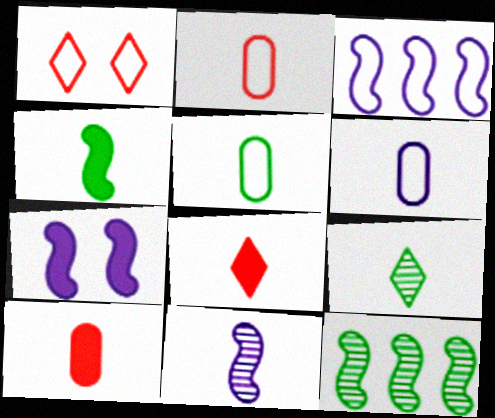[[1, 3, 5], 
[2, 5, 6], 
[3, 7, 11], 
[4, 5, 9], 
[5, 8, 11]]